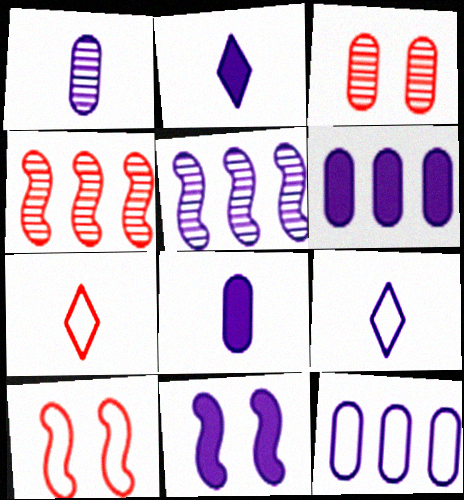[[2, 6, 11]]